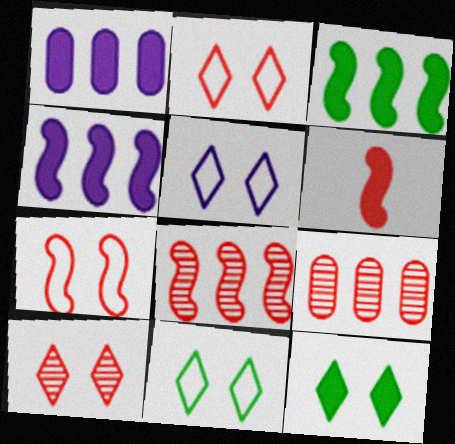[[1, 6, 12], 
[2, 5, 11], 
[2, 6, 9], 
[5, 10, 12], 
[6, 7, 8]]